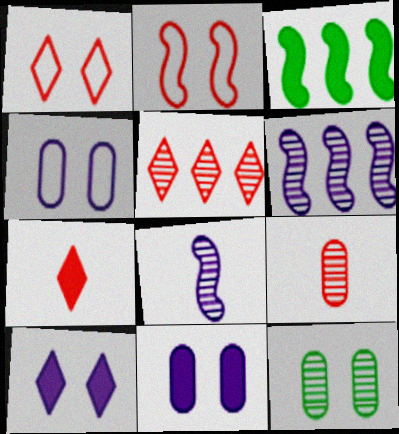[[1, 5, 7], 
[2, 3, 8], 
[2, 10, 12], 
[3, 7, 11], 
[5, 8, 12]]